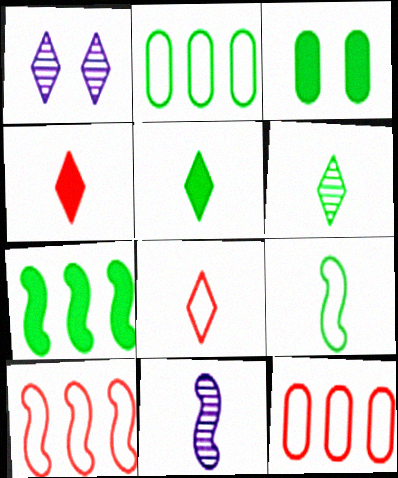[[3, 5, 7]]